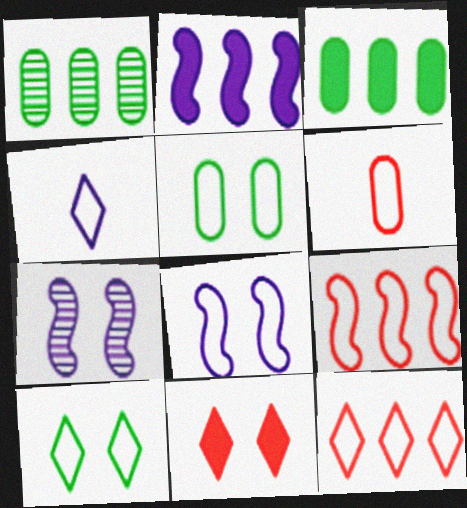[[1, 2, 12], 
[4, 5, 9], 
[4, 10, 12], 
[5, 7, 11]]